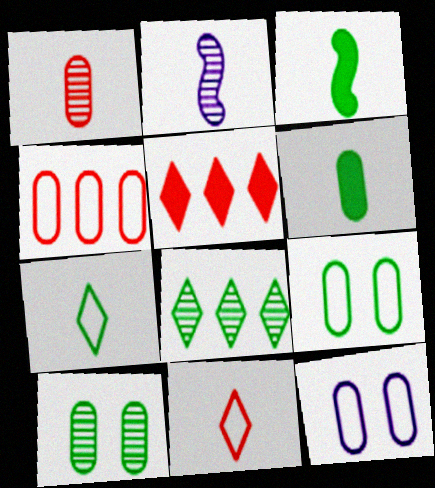[[2, 5, 9], 
[2, 6, 11], 
[3, 8, 9]]